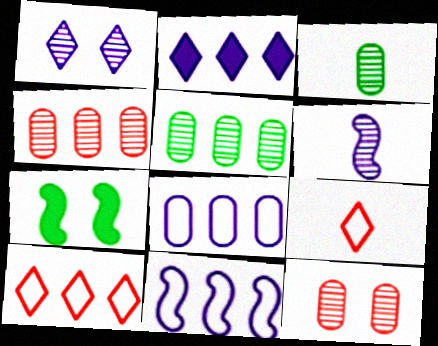[]